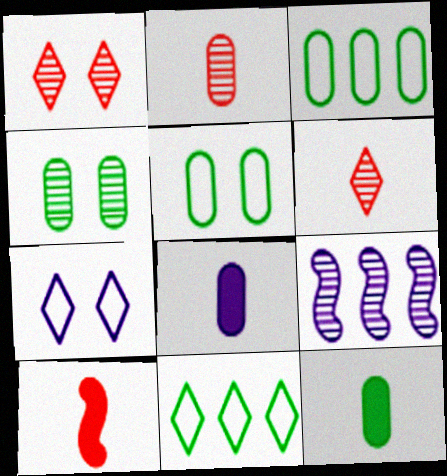[[3, 4, 12], 
[4, 6, 9], 
[7, 8, 9]]